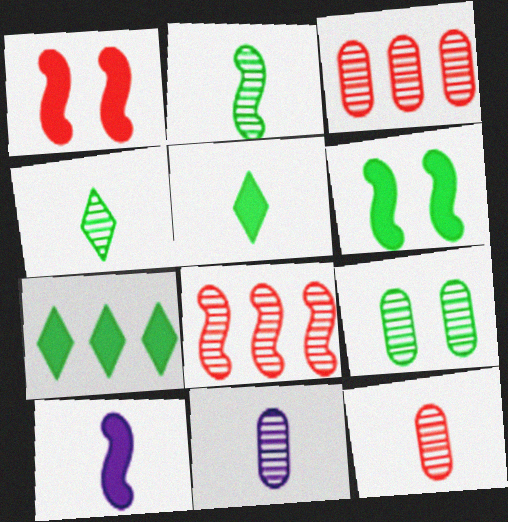[[3, 9, 11]]